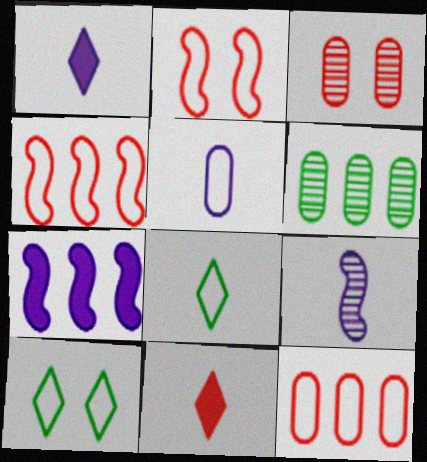[[1, 2, 6], 
[1, 5, 9], 
[3, 4, 11], 
[3, 7, 8], 
[4, 5, 10]]